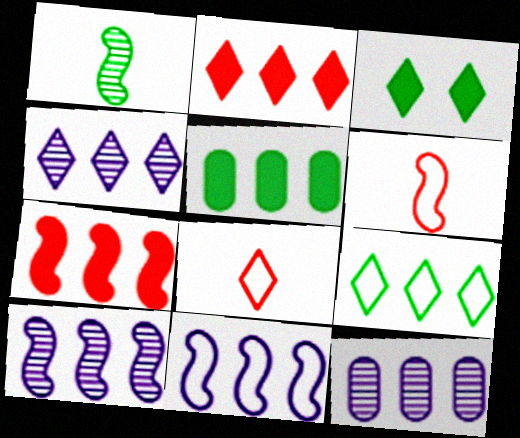[[2, 4, 9], 
[3, 4, 8], 
[3, 6, 12], 
[4, 10, 12], 
[7, 9, 12]]